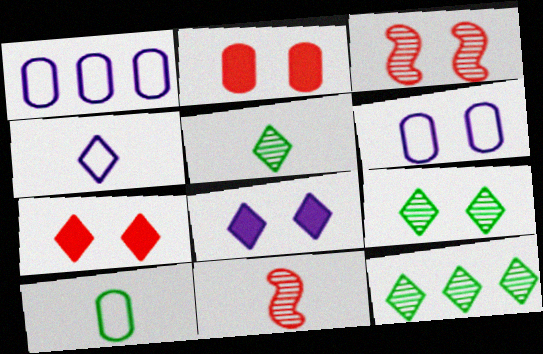[[4, 7, 12], 
[5, 9, 12]]